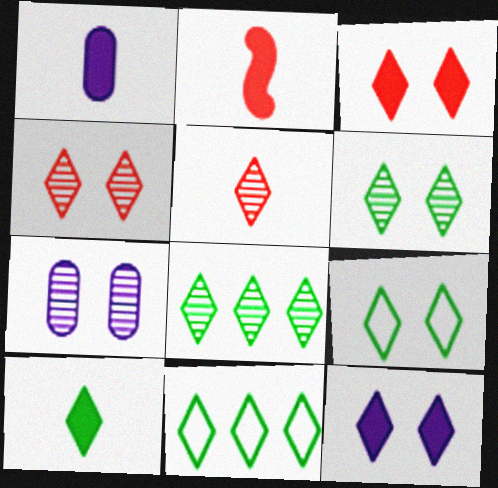[[1, 2, 10], 
[2, 7, 11], 
[4, 9, 12], 
[5, 11, 12], 
[6, 10, 11], 
[8, 9, 10]]